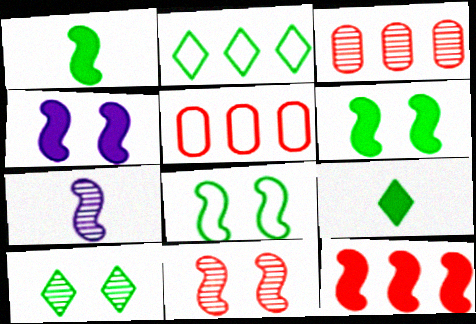[[1, 4, 12], 
[2, 9, 10], 
[3, 7, 10], 
[4, 8, 11], 
[7, 8, 12]]